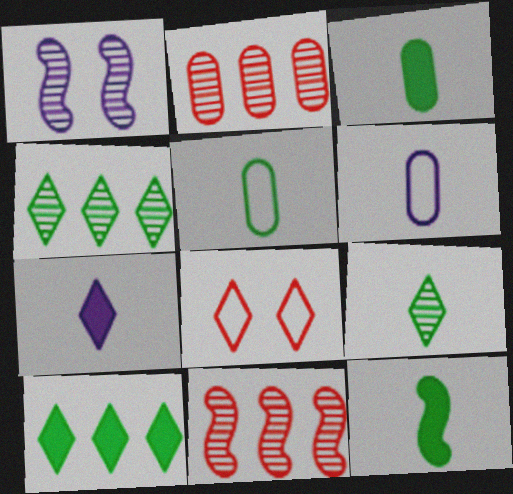[[1, 2, 9], 
[4, 7, 8], 
[5, 9, 12]]